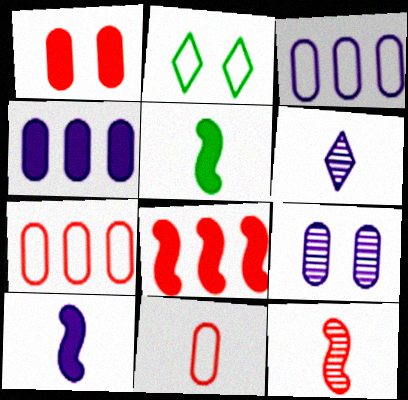[[2, 4, 12], 
[5, 6, 11]]